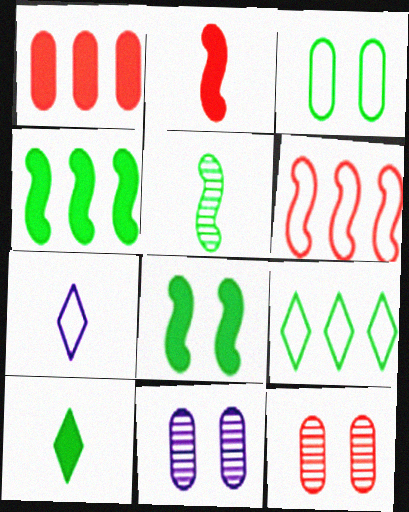[[2, 9, 11], 
[3, 6, 7], 
[4, 7, 12], 
[6, 10, 11]]